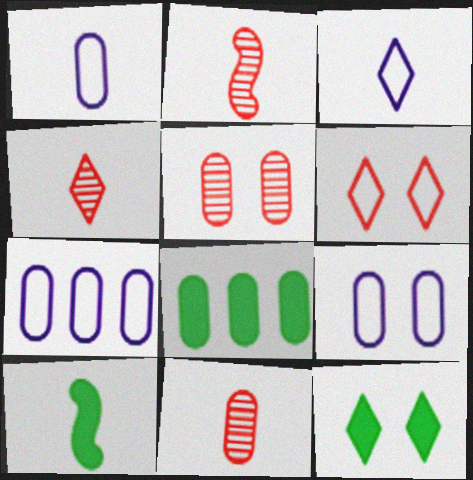[[1, 4, 10], 
[1, 5, 8], 
[1, 7, 9], 
[2, 4, 11], 
[2, 7, 12], 
[3, 10, 11], 
[8, 9, 11], 
[8, 10, 12]]